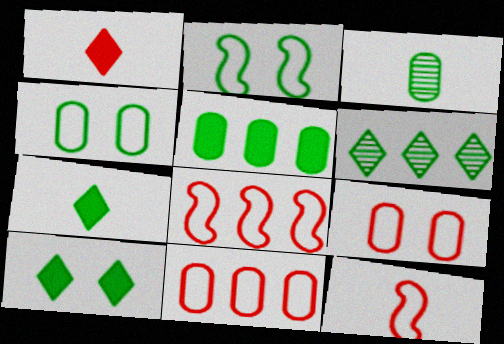[[3, 4, 5]]